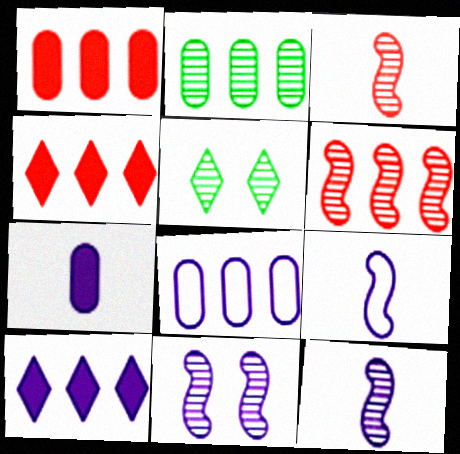[[1, 2, 8], 
[1, 5, 9]]